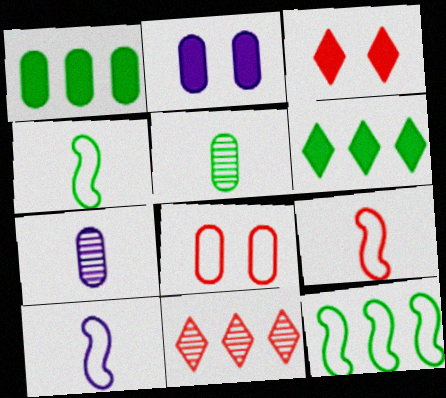[[1, 7, 8], 
[2, 4, 11], 
[3, 7, 12], 
[4, 9, 10]]